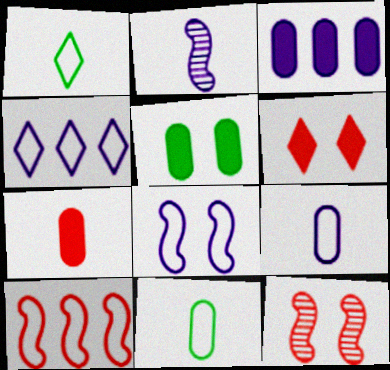[[1, 2, 7], 
[1, 3, 12], 
[3, 5, 7], 
[4, 8, 9]]